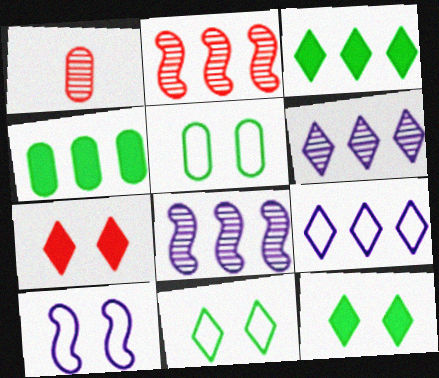[[1, 3, 10], 
[2, 4, 9]]